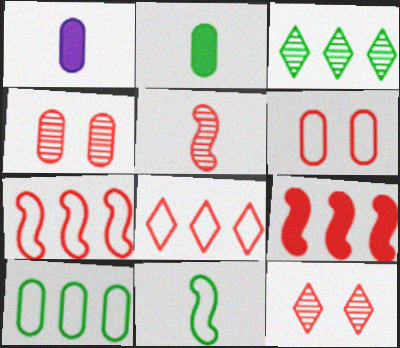[[1, 4, 10]]